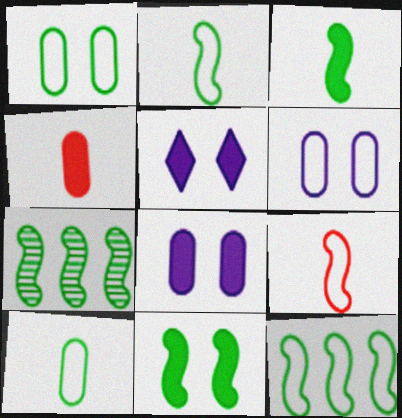[[2, 7, 11]]